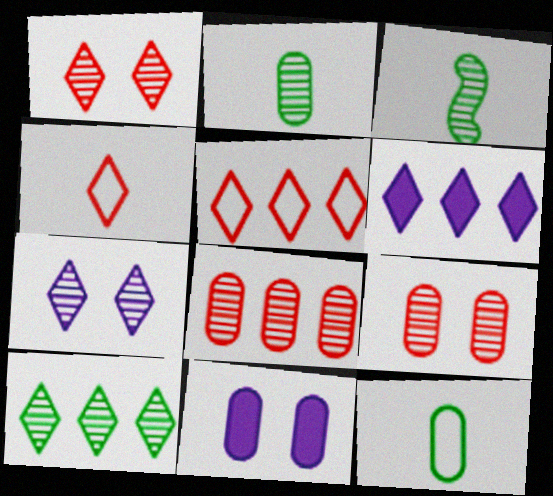[[3, 5, 11], 
[3, 7, 8], 
[5, 6, 10], 
[8, 11, 12]]